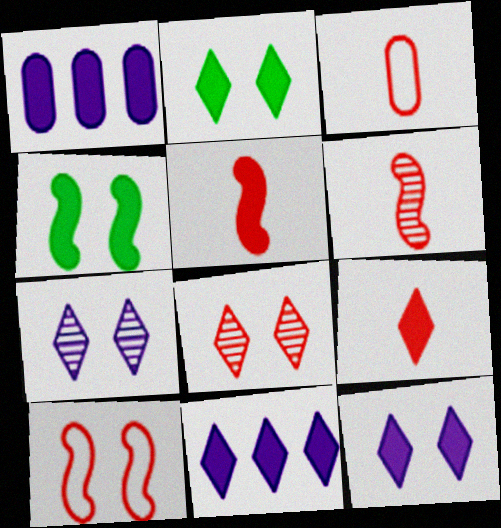[[1, 2, 5], 
[1, 4, 9], 
[2, 9, 11], 
[3, 6, 9]]